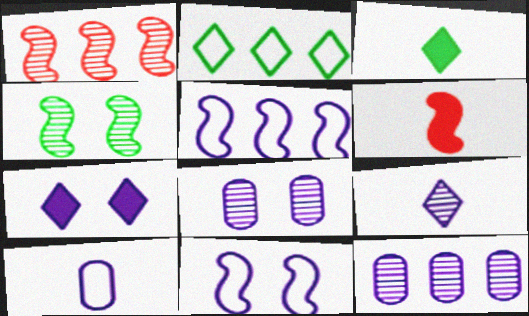[[2, 6, 8], 
[4, 5, 6], 
[7, 8, 11]]